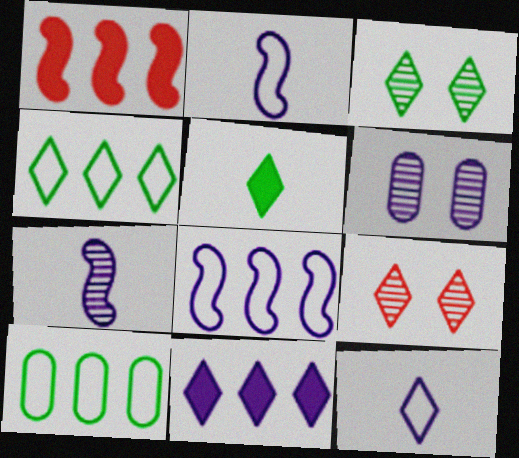[[2, 6, 11], 
[3, 4, 5]]